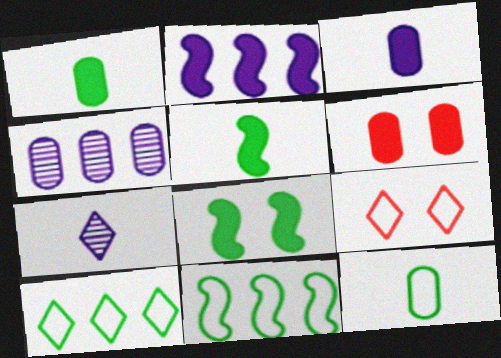[[4, 5, 9], 
[4, 6, 12], 
[6, 7, 11]]